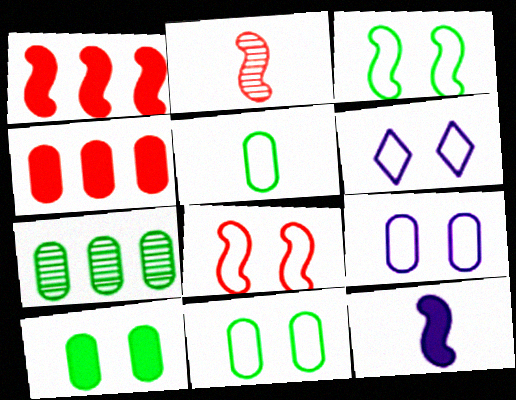[[1, 2, 8], 
[5, 7, 10], 
[6, 8, 11]]